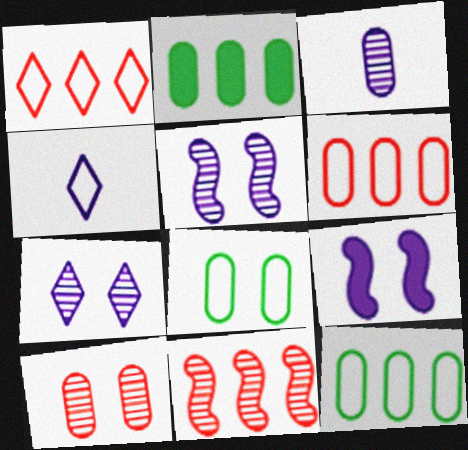[]